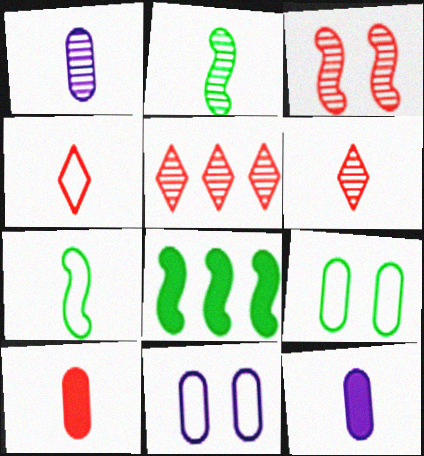[[1, 2, 6], 
[2, 4, 12], 
[6, 7, 12], 
[6, 8, 11]]